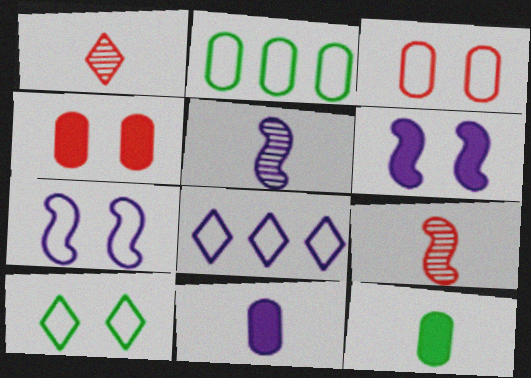[[1, 2, 6], 
[3, 7, 10]]